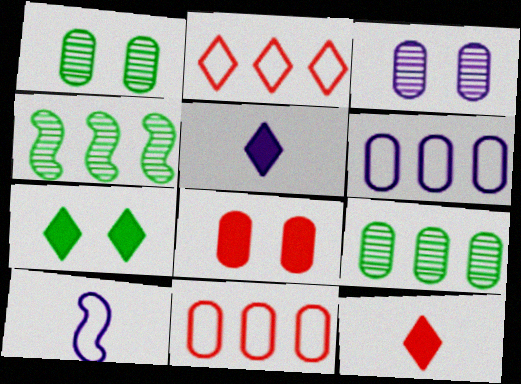[]